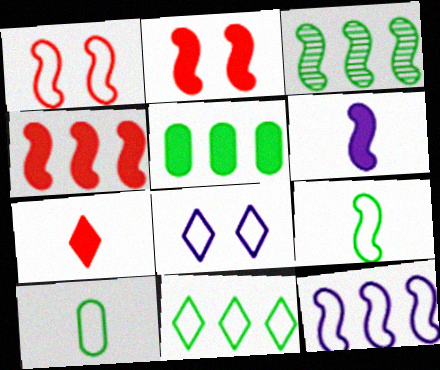[[1, 3, 6], 
[1, 9, 12], 
[3, 4, 12], 
[3, 5, 11]]